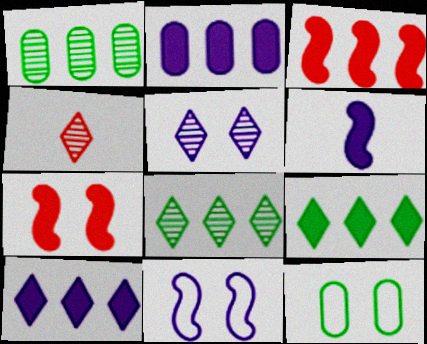[[2, 3, 9], 
[4, 5, 8], 
[5, 7, 12]]